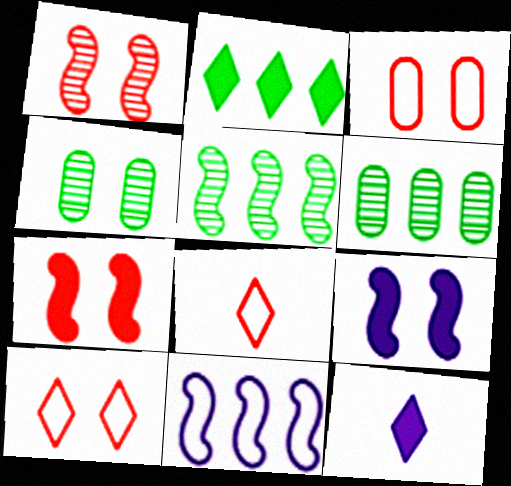[[3, 5, 12], 
[4, 9, 10], 
[6, 8, 9]]